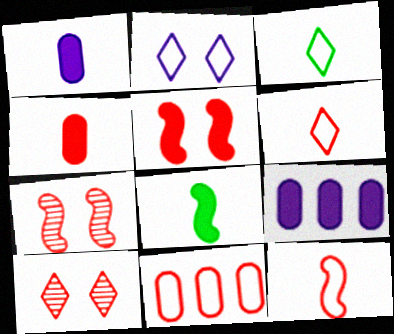[[3, 7, 9]]